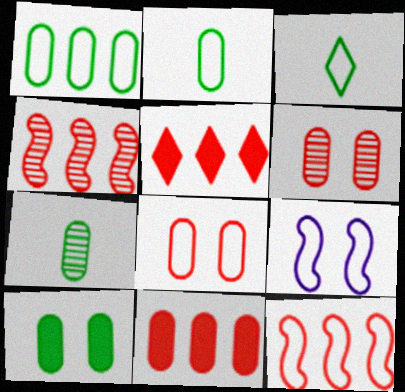[[1, 7, 10], 
[5, 7, 9]]